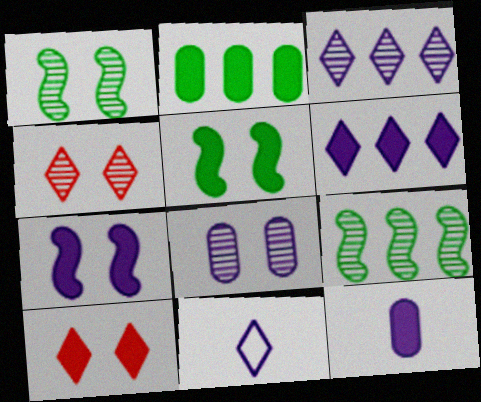[[1, 4, 8], 
[6, 7, 12]]